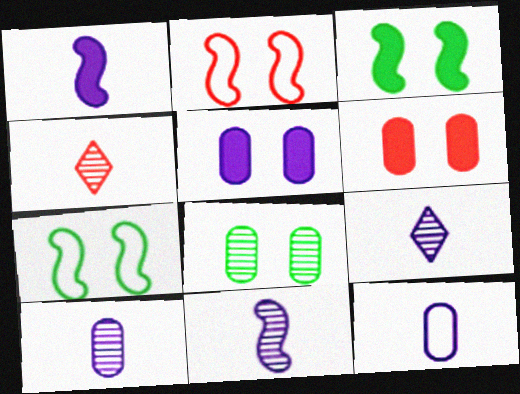[[1, 9, 12], 
[9, 10, 11]]